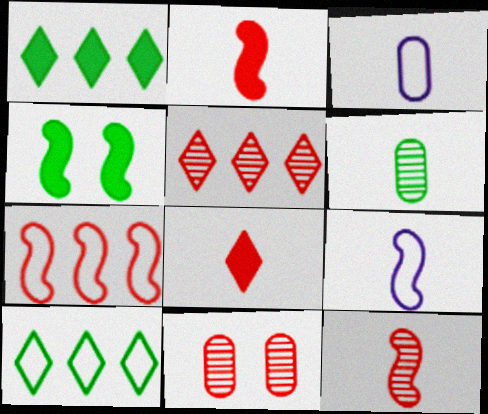[[1, 9, 11], 
[3, 4, 5], 
[4, 6, 10], 
[5, 11, 12], 
[6, 8, 9], 
[7, 8, 11]]